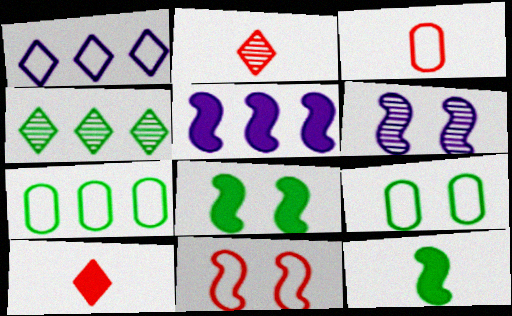[[2, 5, 9], 
[4, 9, 12], 
[6, 7, 10], 
[6, 8, 11]]